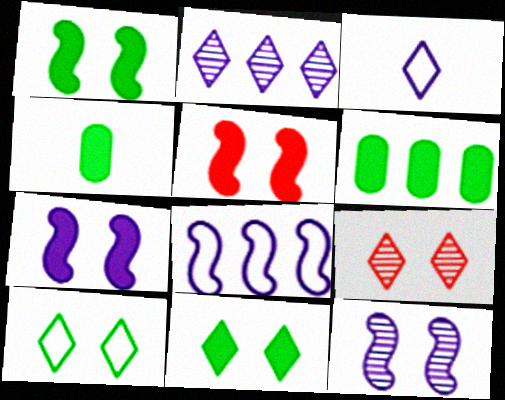[[1, 5, 7], 
[4, 8, 9]]